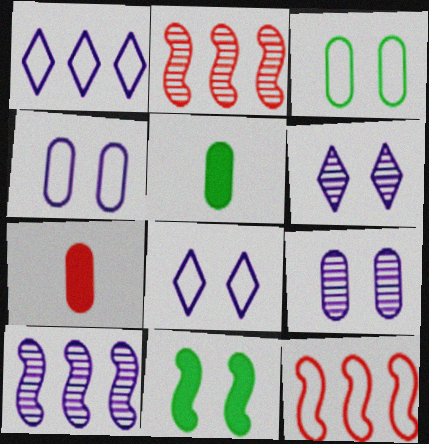[[2, 5, 8], 
[5, 6, 12]]